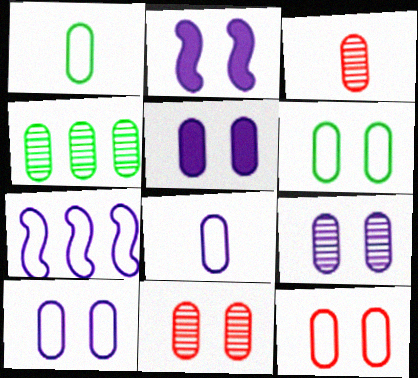[[3, 4, 9], 
[5, 6, 11], 
[5, 9, 10], 
[6, 10, 12]]